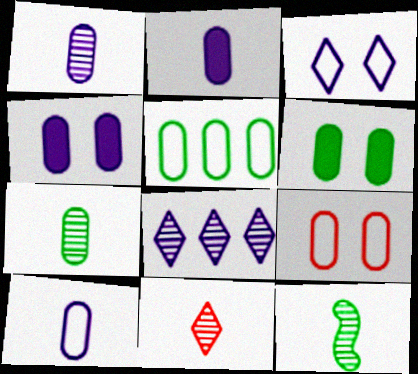[[1, 2, 10], 
[1, 11, 12], 
[5, 6, 7], 
[5, 9, 10]]